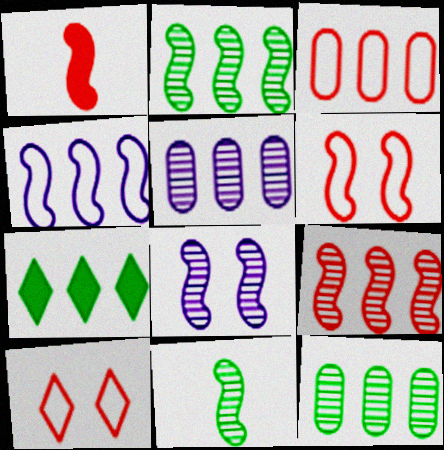[[1, 6, 9], 
[8, 9, 11]]